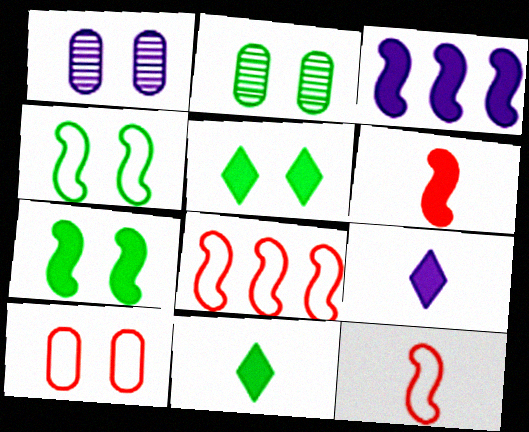[[1, 8, 11], 
[2, 4, 5], 
[2, 8, 9], 
[3, 6, 7]]